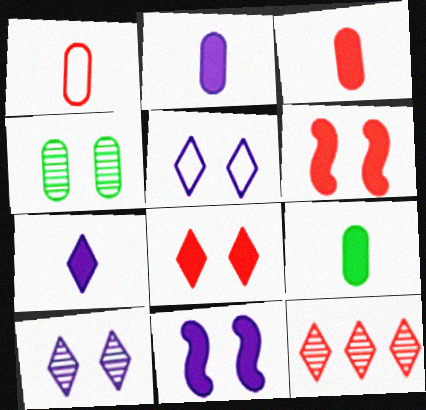[[1, 6, 12], 
[2, 3, 9], 
[4, 5, 6]]